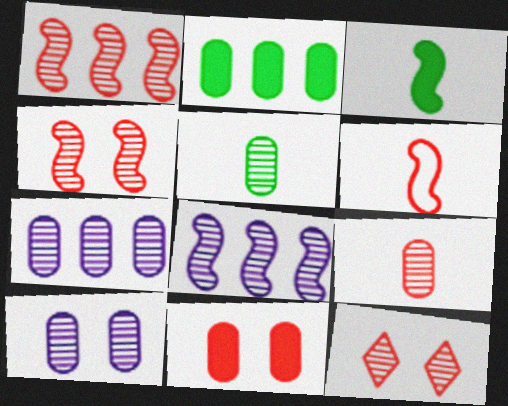[[1, 9, 12], 
[5, 8, 12]]